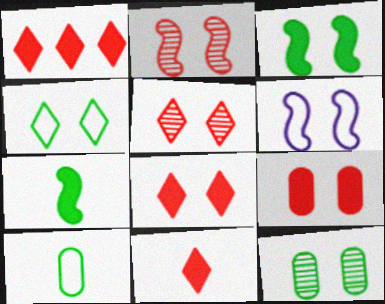[[1, 8, 11], 
[2, 3, 6], 
[3, 4, 12], 
[6, 8, 12]]